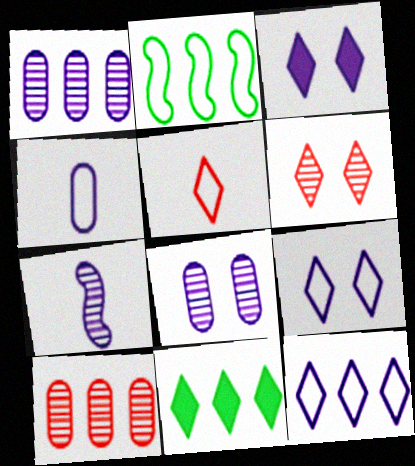[]